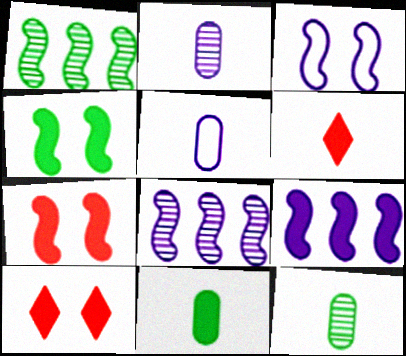[[1, 5, 10], 
[9, 10, 11]]